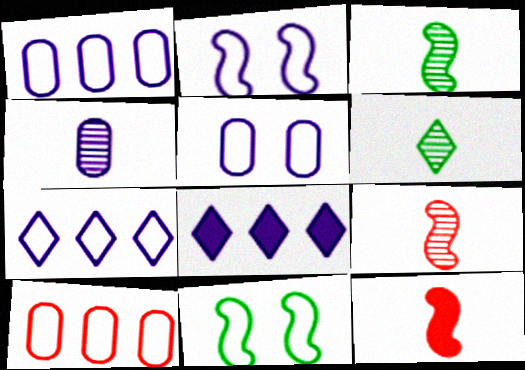[[2, 4, 8], 
[4, 6, 9]]